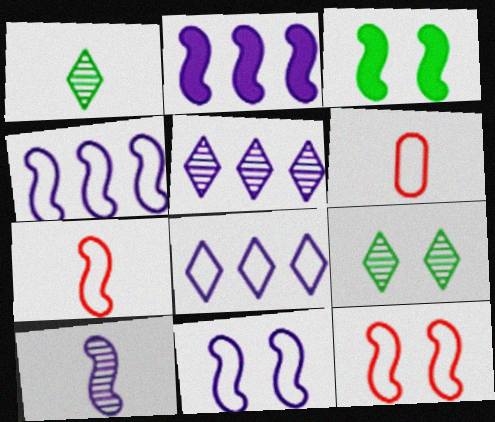[[2, 6, 9], 
[2, 10, 11], 
[3, 5, 6]]